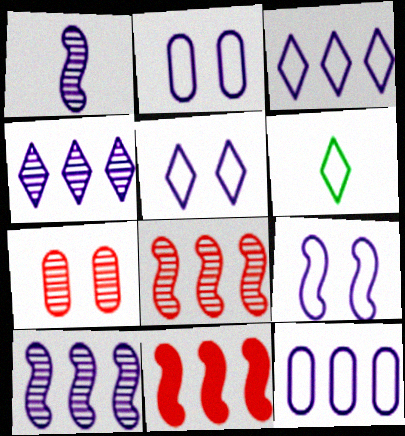[[2, 5, 9]]